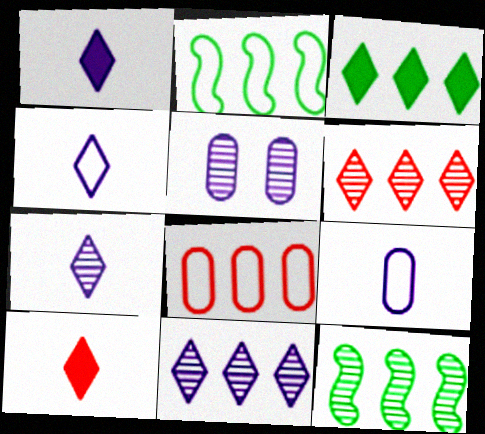[[1, 4, 7], 
[2, 5, 10]]